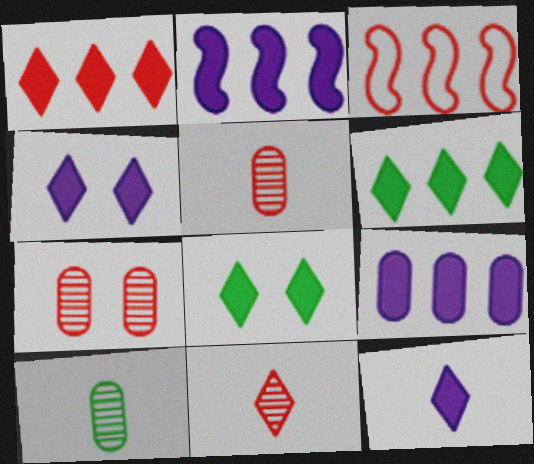[[1, 8, 12], 
[3, 4, 10]]